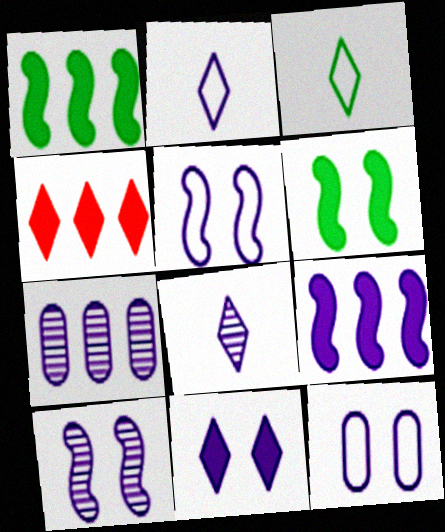[[7, 8, 10], 
[8, 9, 12], 
[10, 11, 12]]